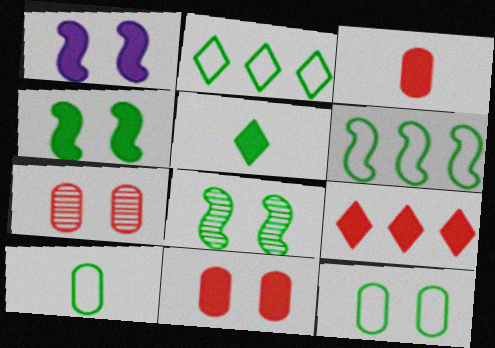[]